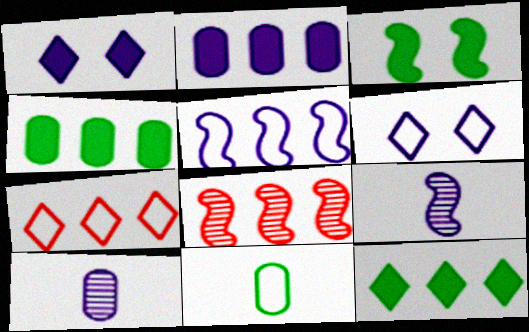[[1, 5, 10], 
[1, 8, 11], 
[2, 6, 9], 
[3, 7, 10]]